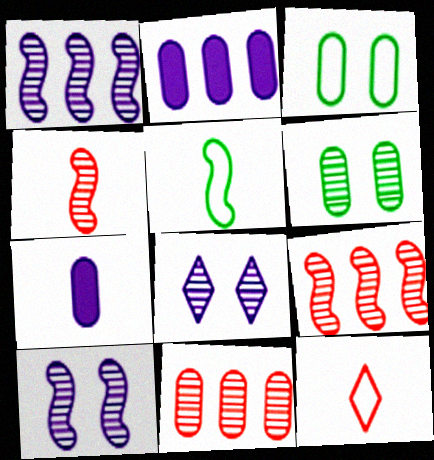[[3, 7, 11]]